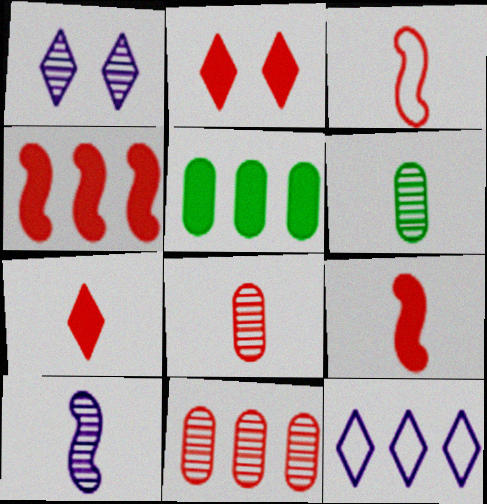[[1, 3, 5], 
[2, 3, 11], 
[3, 7, 8]]